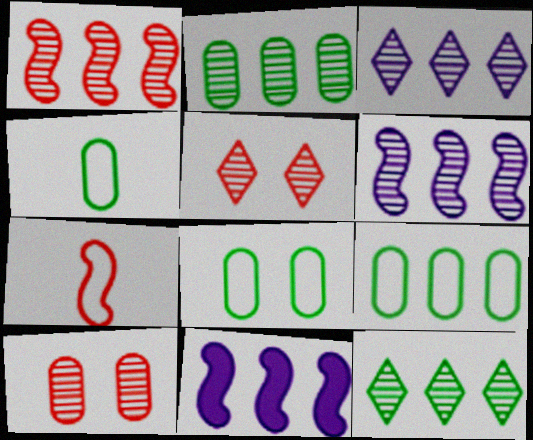[[1, 2, 3], 
[4, 5, 11], 
[4, 8, 9]]